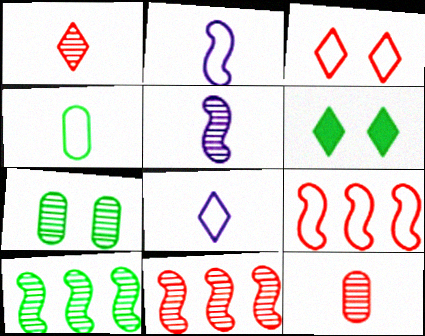[[4, 6, 10]]